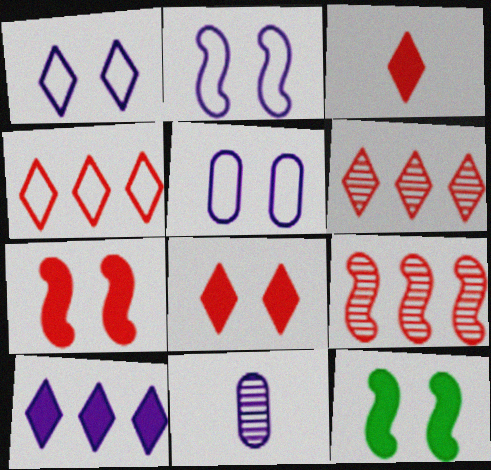[[1, 2, 5], 
[2, 10, 11], 
[4, 11, 12]]